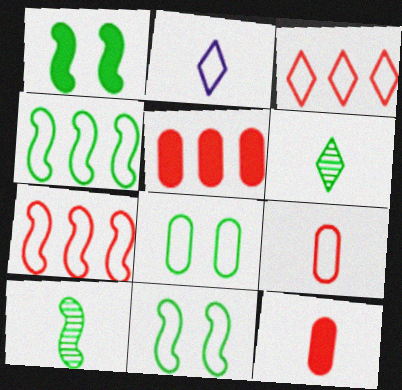[[1, 4, 10], 
[2, 7, 8], 
[2, 10, 12]]